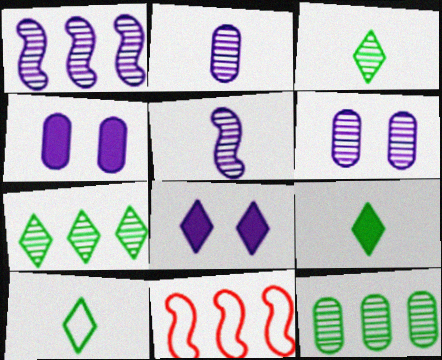[[3, 4, 11], 
[3, 9, 10], 
[6, 9, 11]]